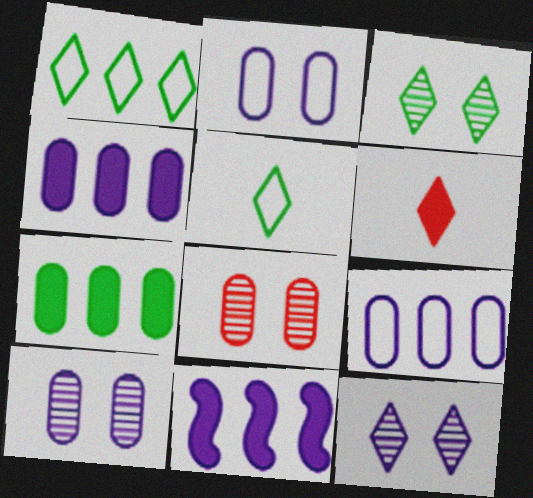[[1, 6, 12], 
[5, 8, 11]]